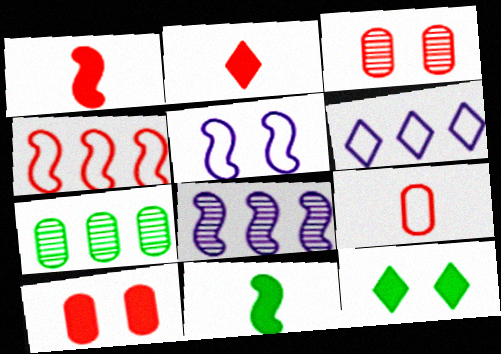[[2, 3, 4], 
[2, 5, 7], 
[3, 5, 12], 
[3, 6, 11], 
[8, 9, 12]]